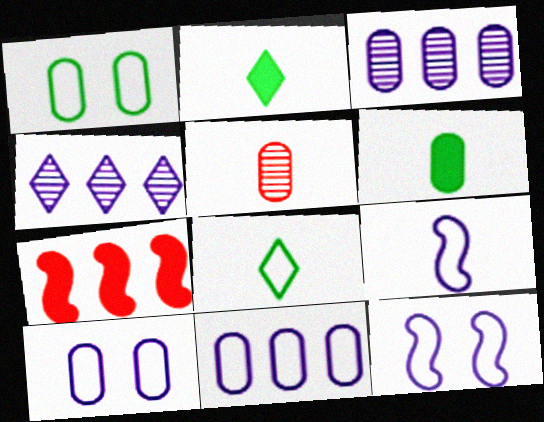[[2, 5, 9]]